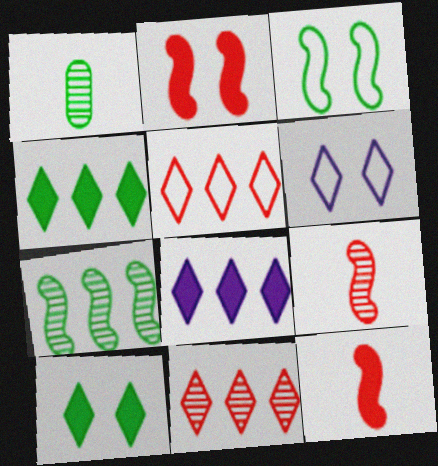[[1, 3, 4]]